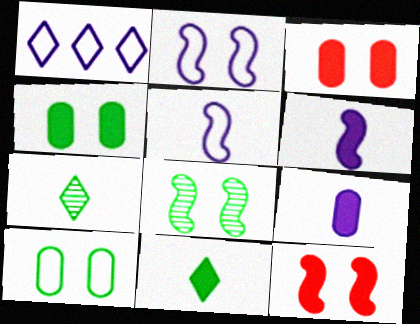[[2, 8, 12]]